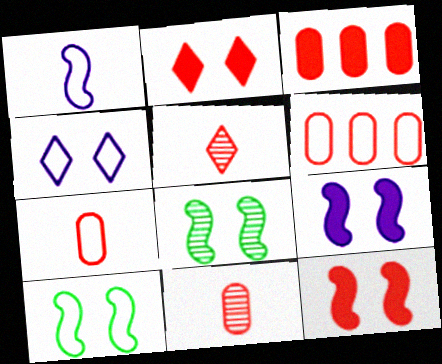[[5, 6, 12]]